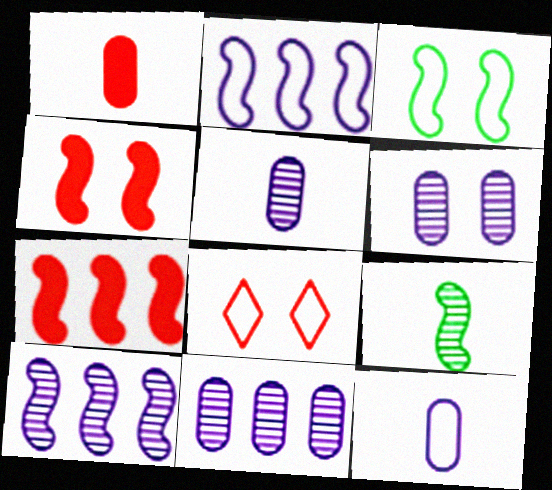[[2, 4, 9], 
[5, 6, 11]]